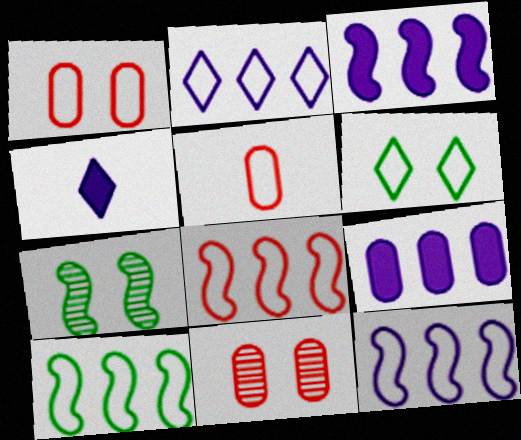[[4, 10, 11], 
[5, 6, 12], 
[8, 10, 12]]